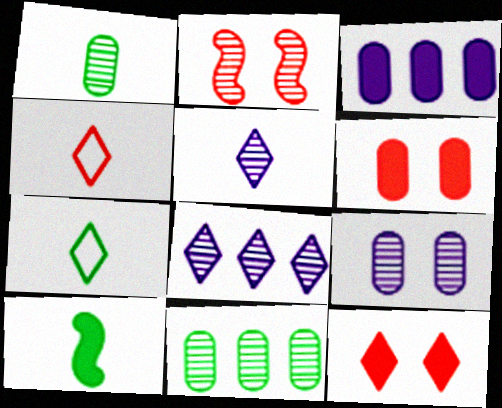[[1, 2, 8], 
[1, 7, 10], 
[2, 3, 7], 
[2, 5, 11], 
[3, 10, 12], 
[7, 8, 12]]